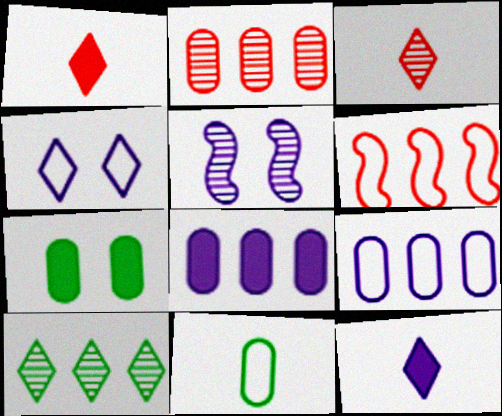[[1, 4, 10], 
[4, 6, 11], 
[5, 9, 12], 
[6, 8, 10]]